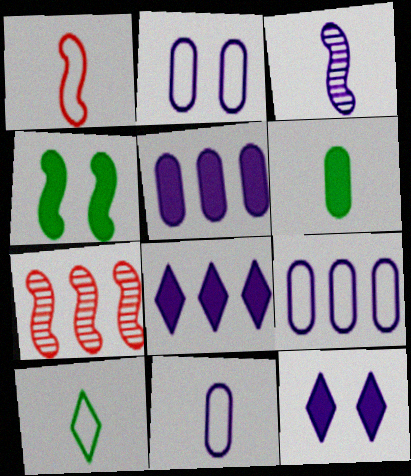[[1, 10, 11], 
[2, 3, 8], 
[2, 9, 11], 
[3, 9, 12]]